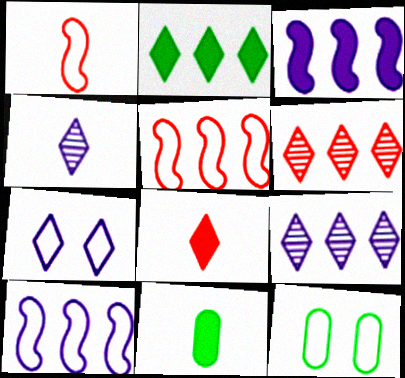[[1, 4, 11]]